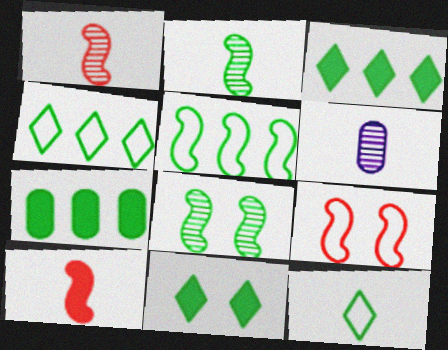[[3, 6, 9], 
[6, 10, 12], 
[7, 8, 12]]